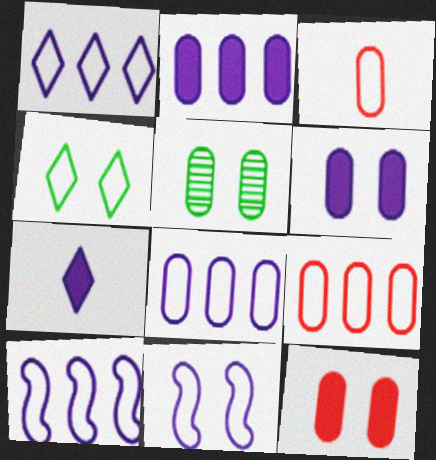[[1, 8, 10], 
[2, 3, 5], 
[3, 4, 10]]